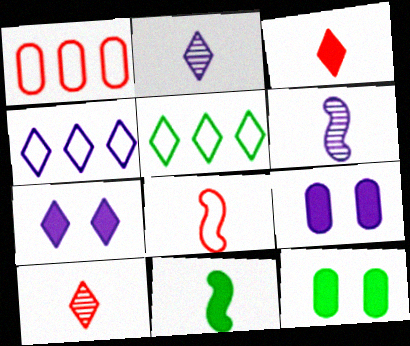[[2, 4, 7], 
[4, 6, 9], 
[5, 7, 10], 
[6, 8, 11]]